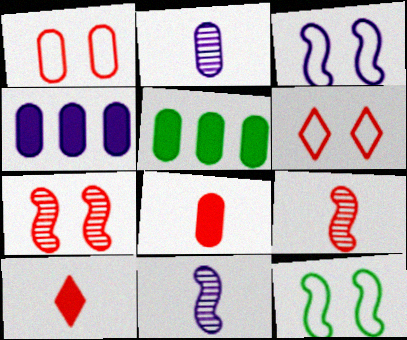[[1, 2, 5], 
[5, 6, 11]]